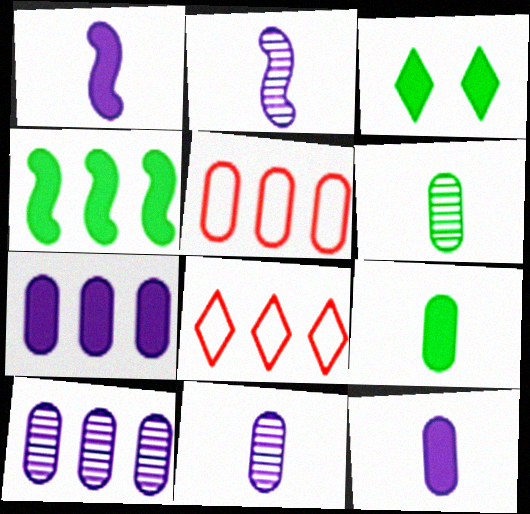[[2, 3, 5], 
[3, 4, 9], 
[4, 8, 10]]